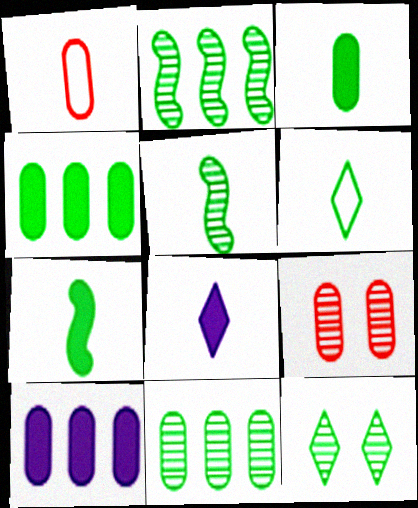[[1, 5, 8], 
[3, 5, 6], 
[5, 11, 12]]